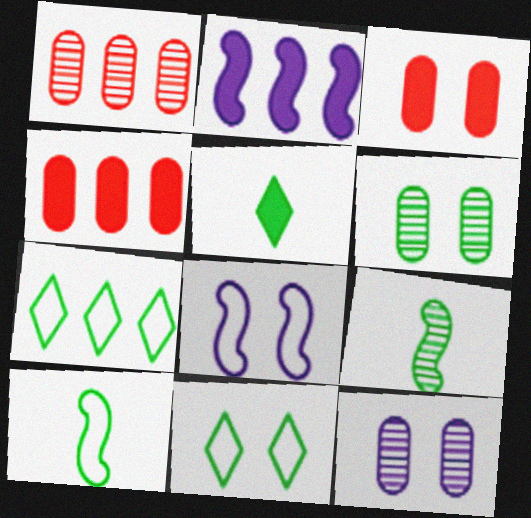[[1, 2, 7], 
[1, 5, 8], 
[2, 3, 5]]